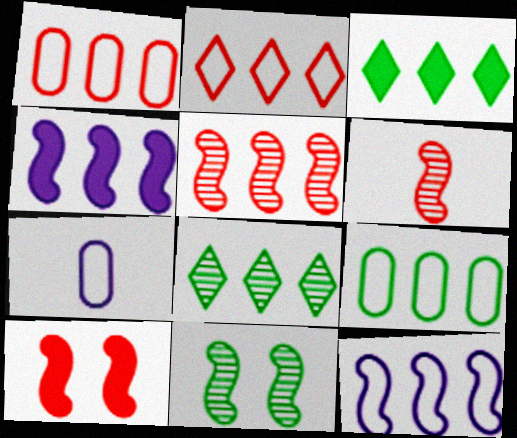[[1, 4, 8], 
[2, 9, 12], 
[7, 8, 10]]